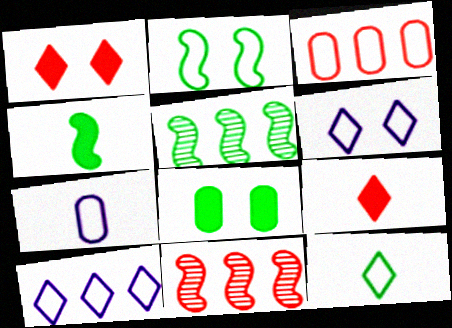[[1, 5, 7], 
[2, 4, 5], 
[5, 8, 12]]